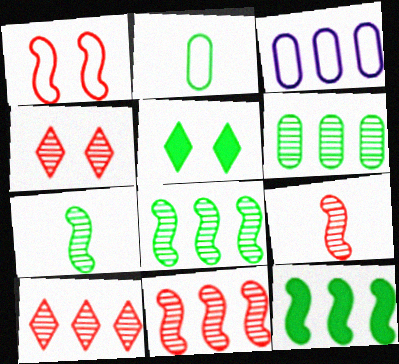[[2, 5, 8], 
[3, 5, 9], 
[3, 10, 12]]